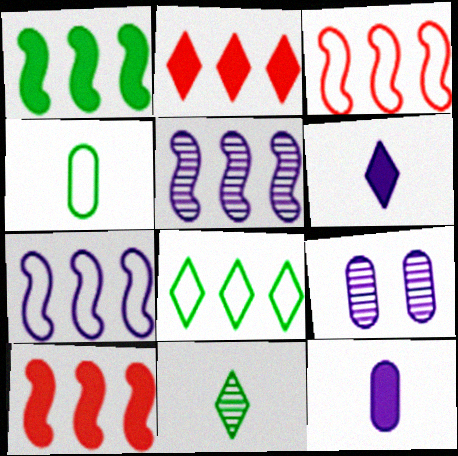[[1, 3, 5], 
[6, 7, 9]]